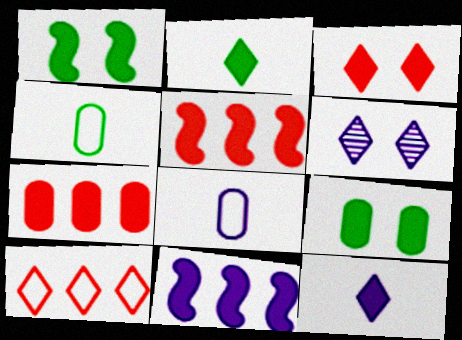[[1, 7, 12], 
[2, 6, 10], 
[4, 5, 6], 
[5, 9, 12], 
[6, 8, 11]]